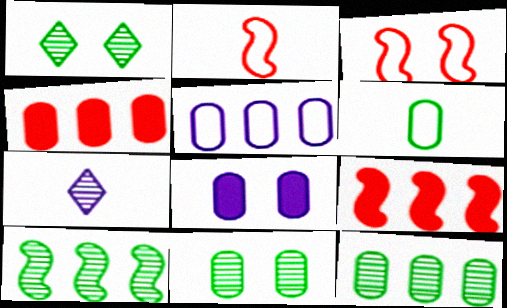[[1, 3, 8], 
[4, 5, 12]]